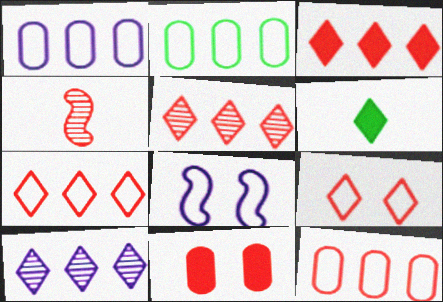[[1, 2, 12], 
[3, 5, 7], 
[4, 7, 11], 
[6, 9, 10]]